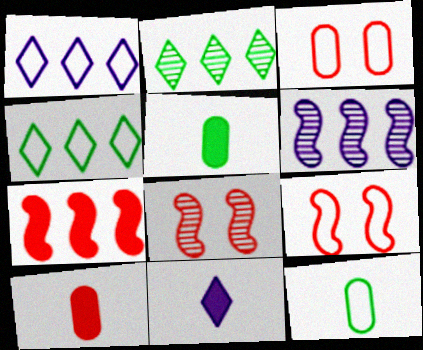[[1, 5, 8], 
[1, 9, 12]]